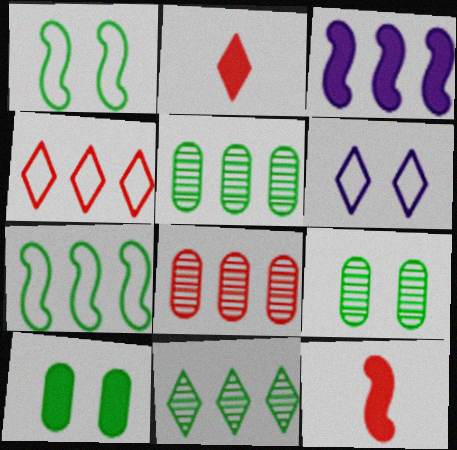[[2, 3, 10], 
[2, 6, 11], 
[3, 4, 5], 
[5, 6, 12]]